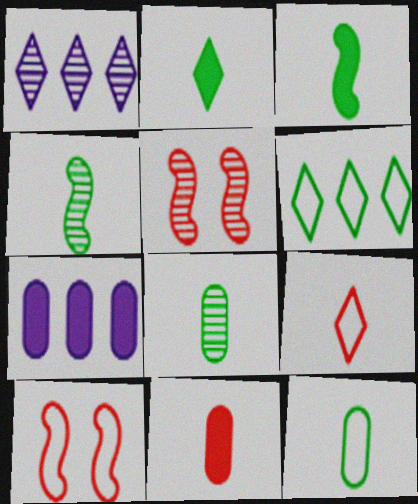[[1, 5, 8], 
[2, 4, 12]]